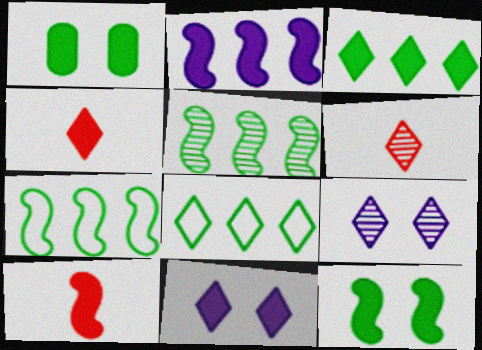[[1, 2, 4], 
[2, 10, 12], 
[3, 4, 11], 
[4, 8, 9], 
[6, 8, 11]]